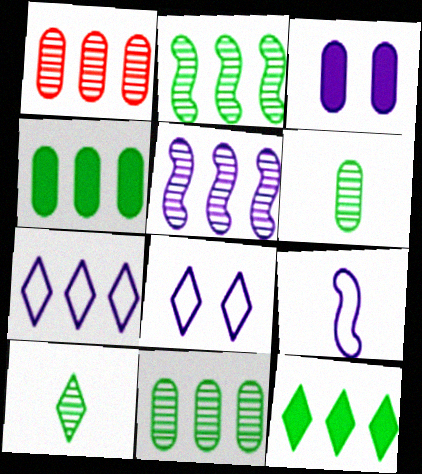[]